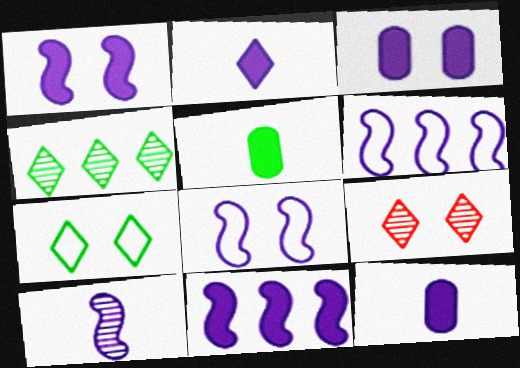[[1, 6, 10], 
[2, 3, 11], 
[5, 6, 9], 
[8, 10, 11]]